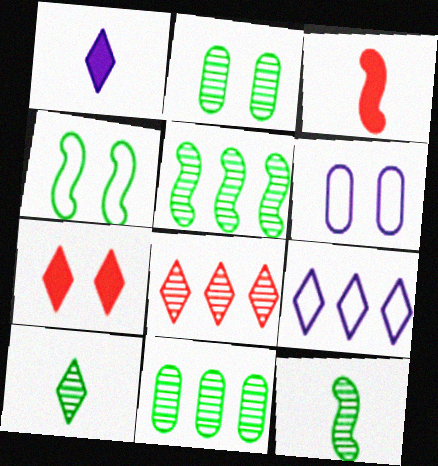[[2, 3, 9], 
[2, 5, 10], 
[7, 9, 10]]